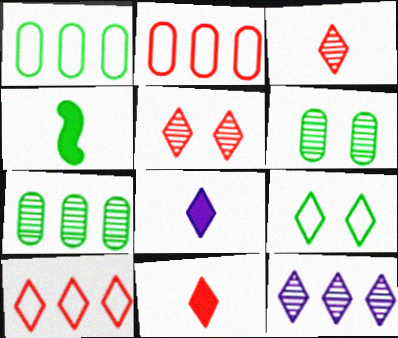[[4, 7, 9], 
[5, 10, 11], 
[9, 11, 12]]